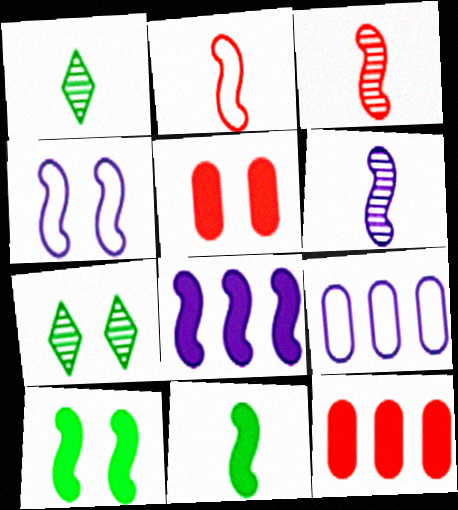[[1, 4, 12], 
[2, 6, 11], 
[4, 5, 7], 
[4, 6, 8]]